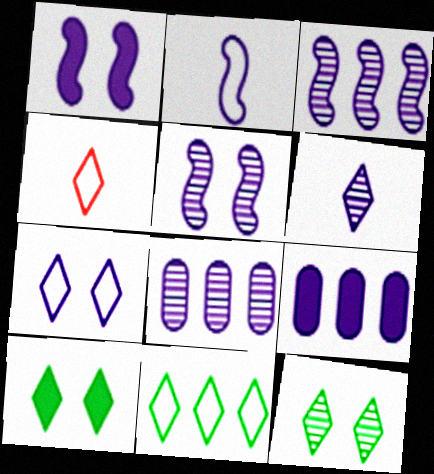[[1, 2, 3], 
[4, 7, 11], 
[5, 6, 8]]